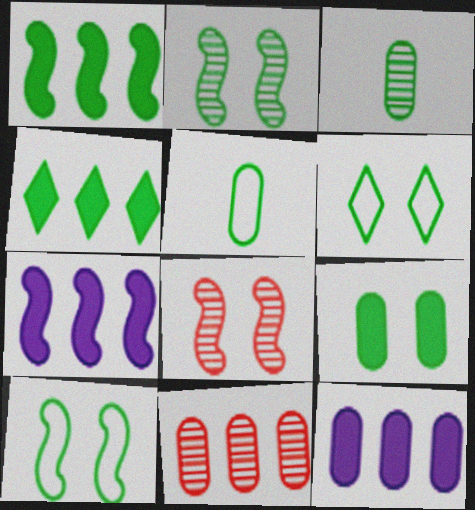[[1, 3, 6], 
[2, 4, 5], 
[2, 6, 9], 
[3, 4, 10]]